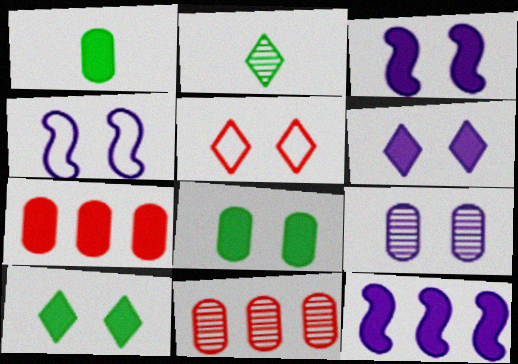[[2, 4, 7], 
[4, 6, 9]]